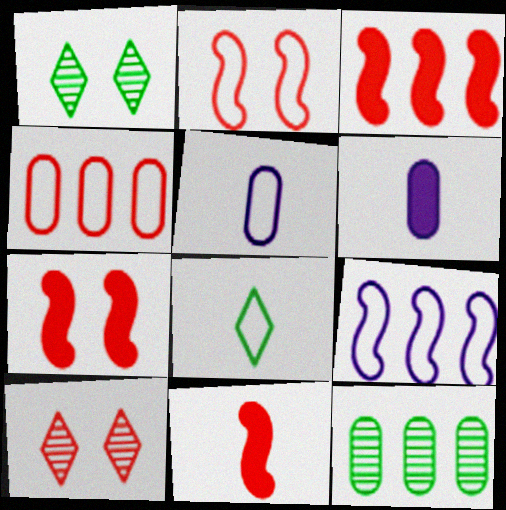[[1, 3, 5], 
[3, 7, 11], 
[4, 10, 11]]